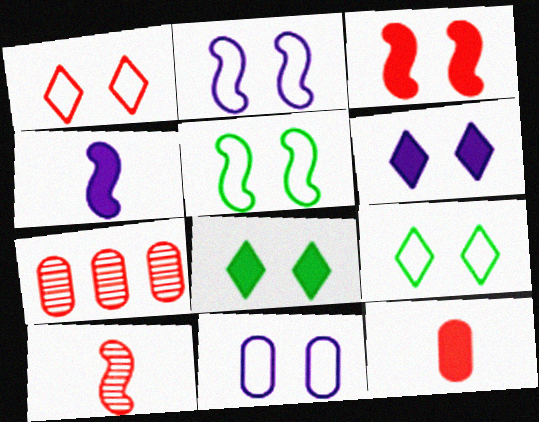[[1, 5, 11], 
[4, 7, 9]]